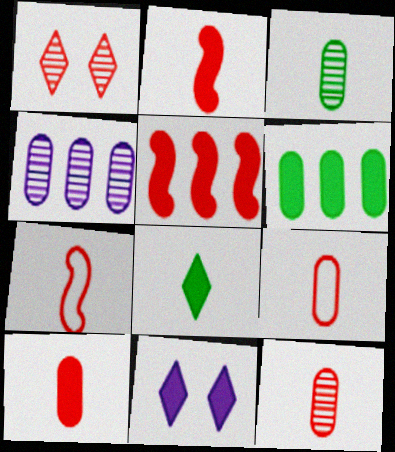[[1, 5, 9], 
[2, 6, 11], 
[9, 10, 12]]